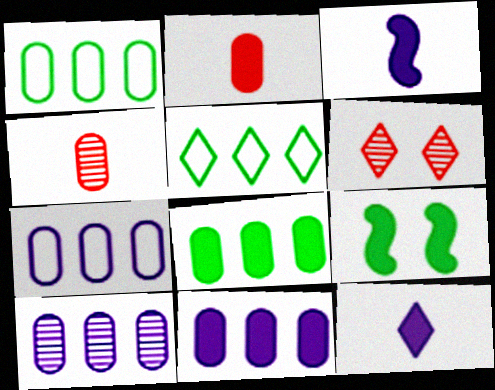[[1, 3, 6], 
[5, 6, 12], 
[7, 10, 11]]